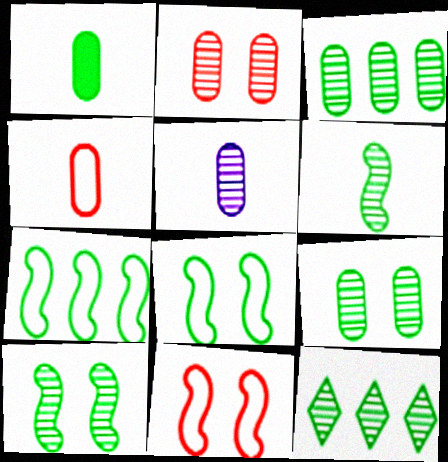[[1, 4, 5], 
[1, 8, 12], 
[2, 3, 5], 
[6, 9, 12]]